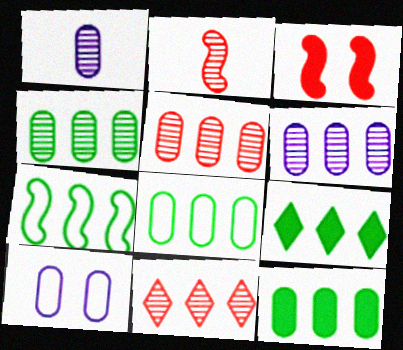[[2, 9, 10], 
[4, 5, 6], 
[4, 7, 9], 
[4, 8, 12]]